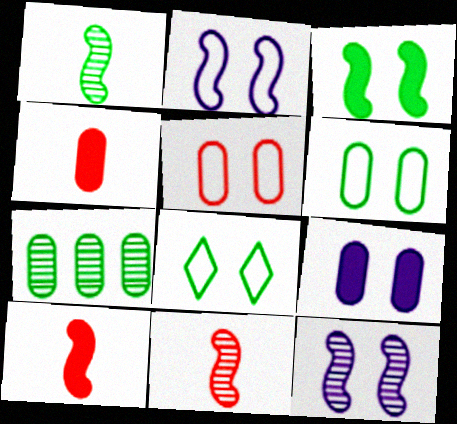[[2, 5, 8]]